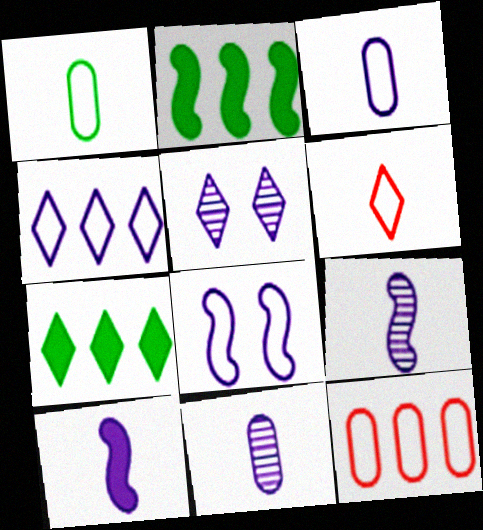[[3, 4, 8], 
[5, 6, 7]]